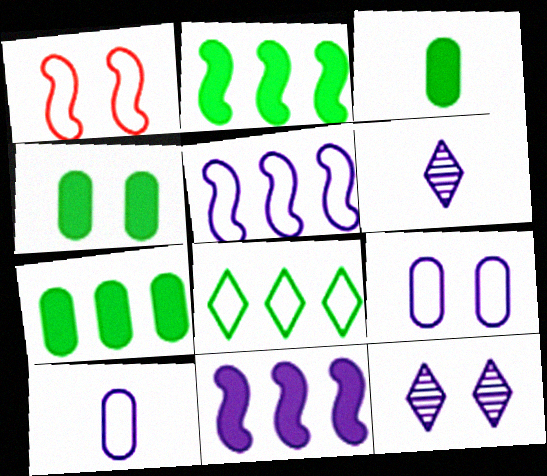[[1, 4, 12], 
[1, 6, 7], 
[1, 8, 10], 
[3, 4, 7], 
[6, 9, 11], 
[10, 11, 12]]